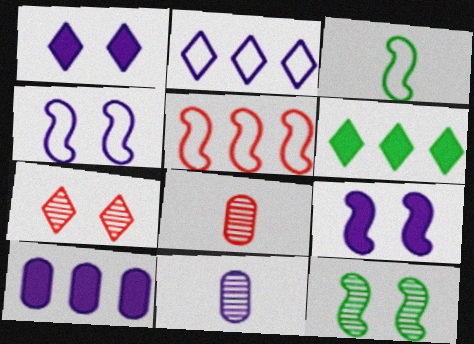[[2, 9, 11], 
[3, 4, 5], 
[3, 7, 10], 
[4, 6, 8]]